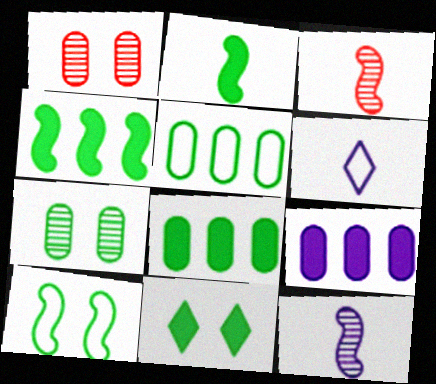[[1, 4, 6], 
[2, 8, 11], 
[7, 10, 11]]